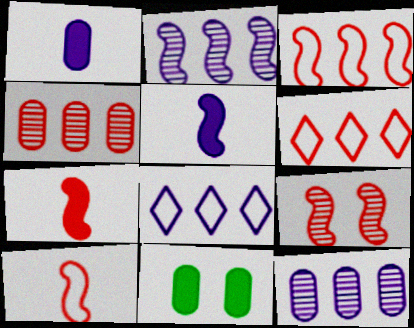[[3, 7, 9]]